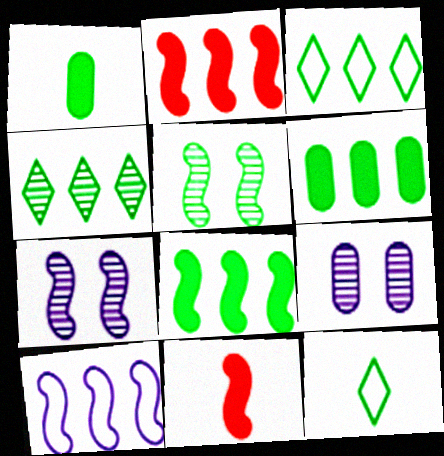[[1, 3, 5], 
[2, 9, 12], 
[3, 9, 11], 
[5, 6, 12], 
[5, 10, 11]]